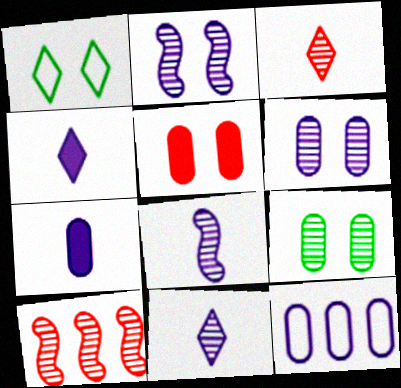[[1, 2, 5], 
[1, 7, 10], 
[2, 4, 12], 
[6, 7, 12], 
[9, 10, 11]]